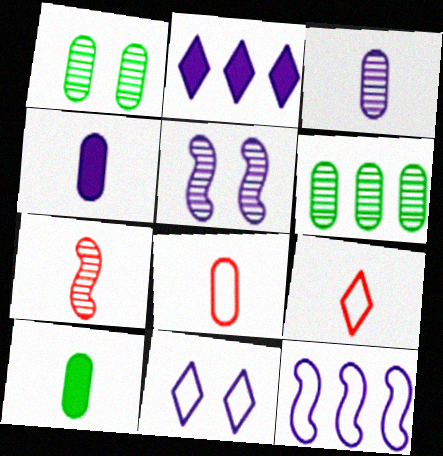[[3, 8, 10]]